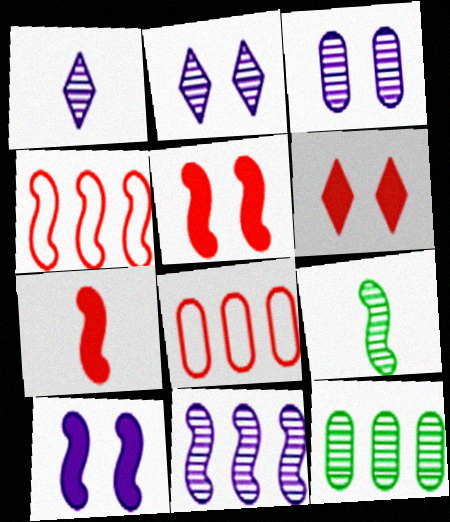[[1, 3, 11], 
[4, 9, 10]]